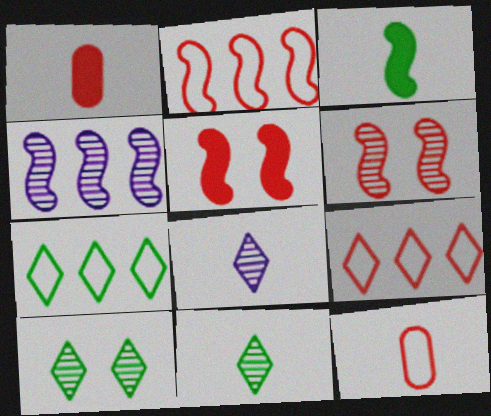[[1, 6, 9], 
[3, 8, 12]]